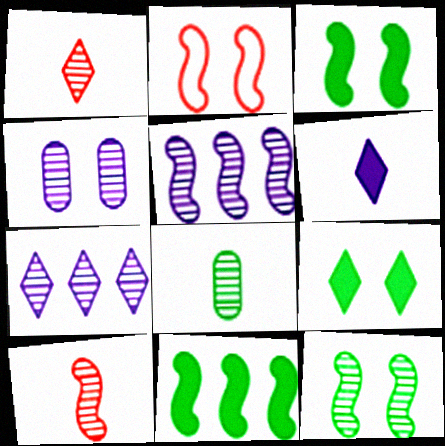[[2, 4, 9], 
[5, 10, 12]]